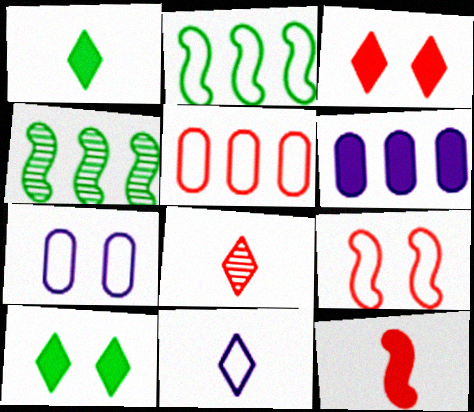[[1, 8, 11], 
[6, 10, 12]]